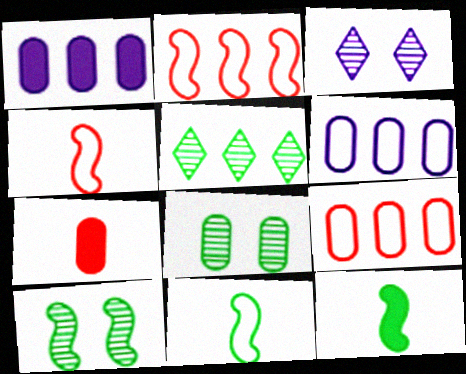[[1, 2, 5], 
[3, 9, 12], 
[6, 7, 8]]